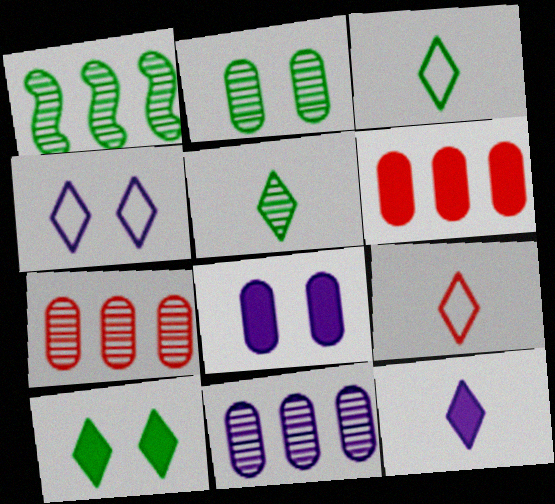[[1, 2, 5], 
[1, 8, 9], 
[5, 9, 12]]